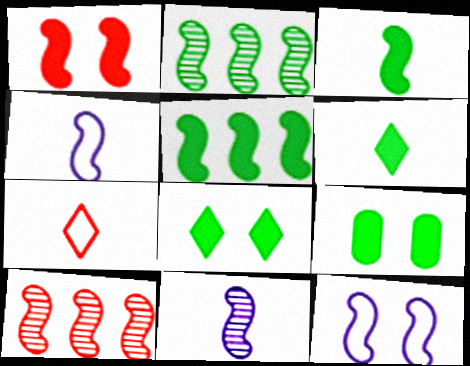[[1, 2, 4], 
[3, 10, 12], 
[5, 6, 9]]